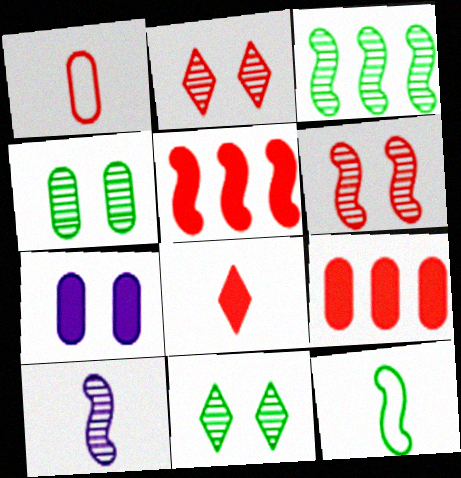[[1, 2, 5], 
[3, 6, 10]]